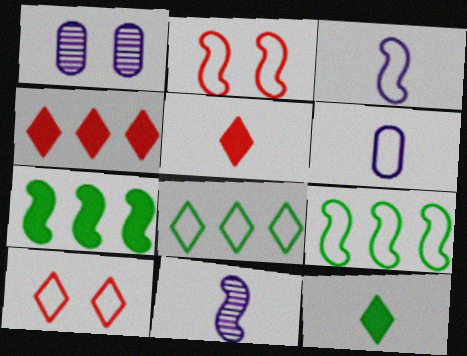[[1, 5, 9], 
[2, 3, 9], 
[2, 6, 8], 
[2, 7, 11], 
[6, 9, 10]]